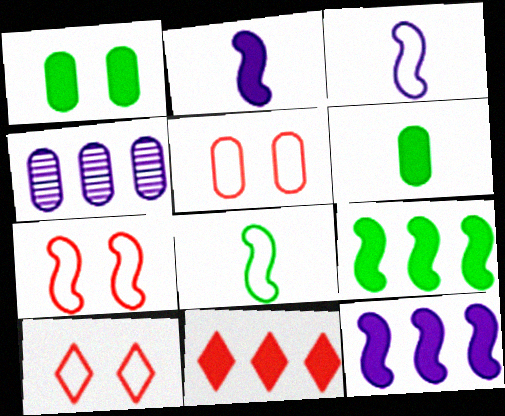[[1, 2, 11], 
[4, 5, 6], 
[5, 7, 10]]